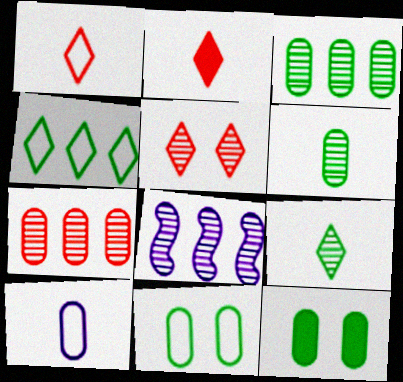[[1, 8, 12], 
[2, 8, 11], 
[5, 6, 8], 
[7, 10, 12]]